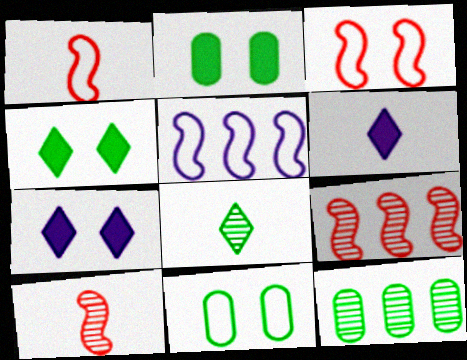[[1, 7, 12], 
[3, 6, 12], 
[6, 9, 11]]